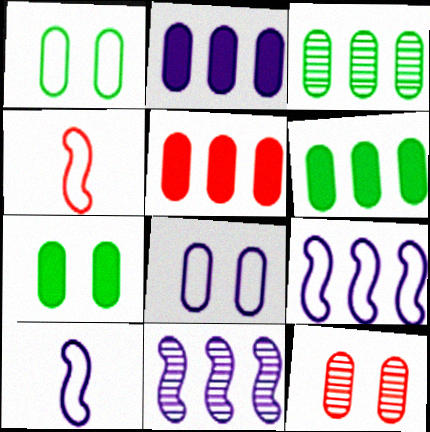[[2, 5, 6], 
[7, 8, 12]]